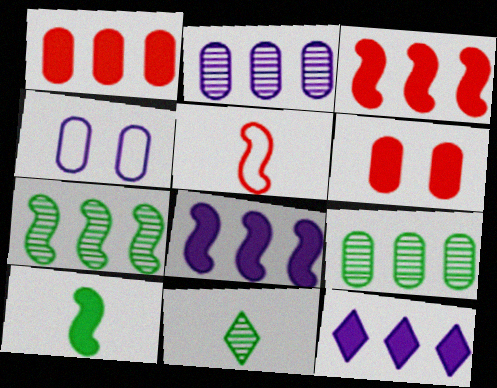[[3, 4, 11], 
[6, 10, 12]]